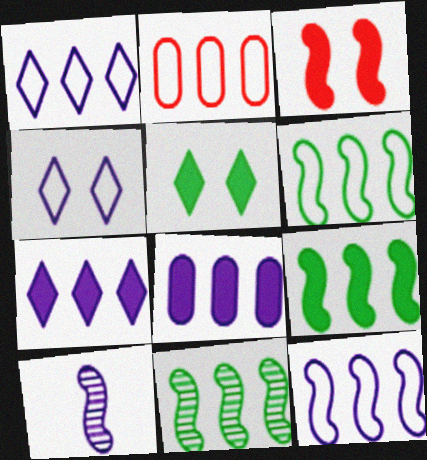[[1, 2, 6], 
[2, 5, 10], 
[2, 7, 11], 
[3, 6, 10], 
[4, 8, 10], 
[6, 9, 11]]